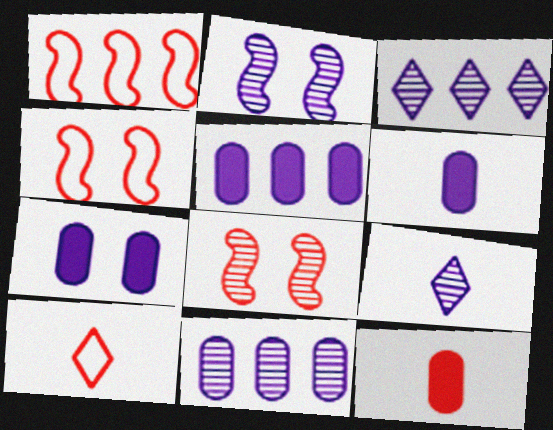[[2, 9, 11], 
[5, 6, 7]]